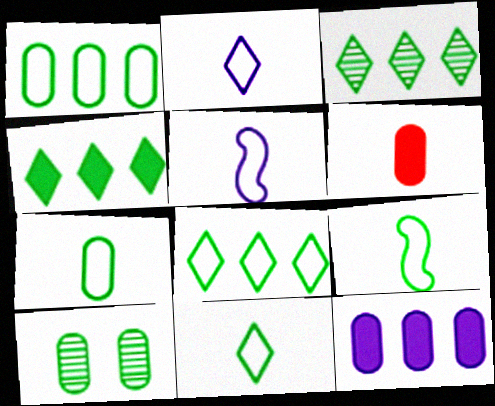[[3, 4, 8], 
[4, 9, 10], 
[7, 9, 11]]